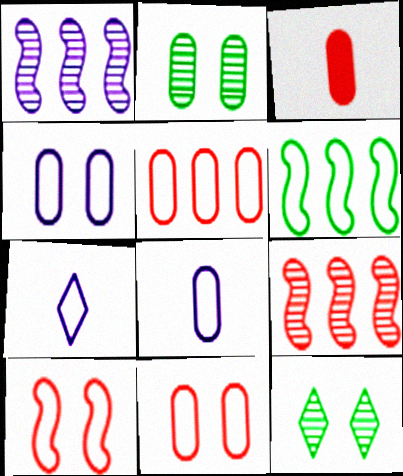[[6, 7, 11]]